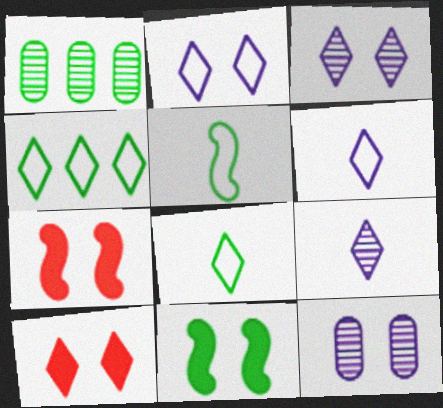[[1, 6, 7], 
[1, 8, 11], 
[4, 9, 10]]